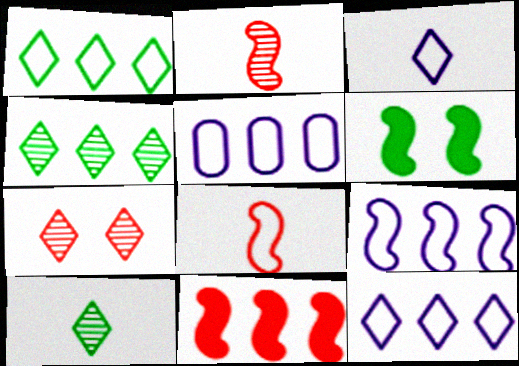[[2, 6, 9], 
[4, 5, 11], 
[5, 9, 12]]